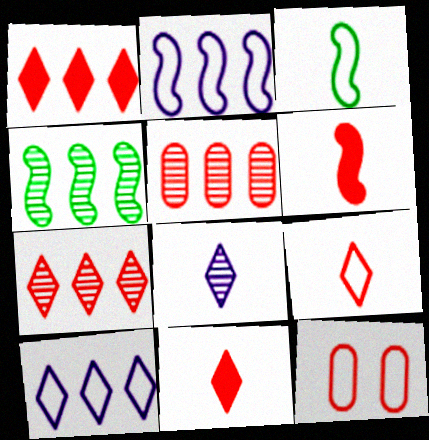[[3, 10, 12], 
[6, 7, 12]]